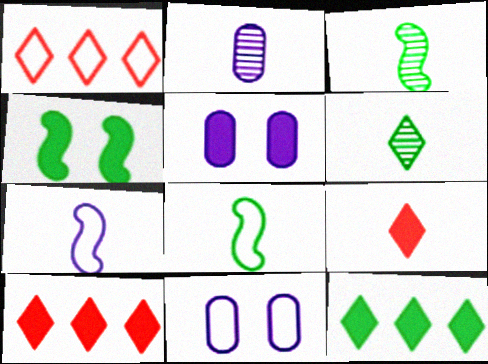[[1, 2, 4], 
[1, 3, 5], 
[1, 8, 11], 
[2, 8, 9], 
[3, 10, 11]]